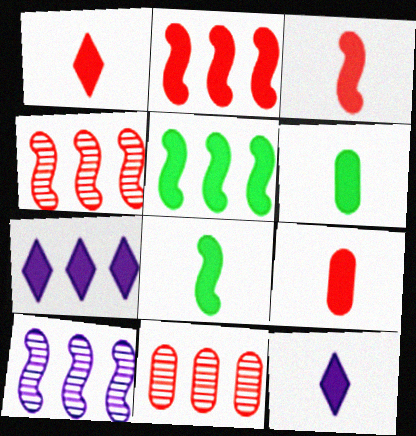[[1, 3, 9], 
[3, 6, 12], 
[8, 9, 12]]